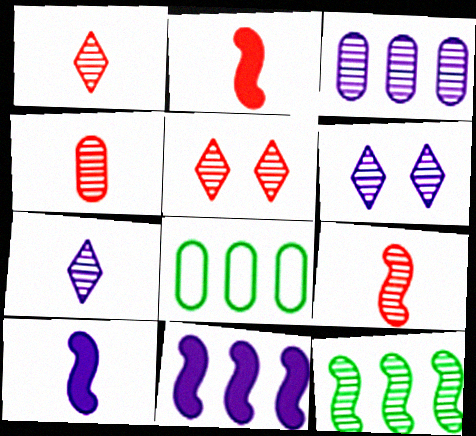[[1, 4, 9], 
[2, 6, 8], 
[4, 6, 12], 
[5, 8, 10]]